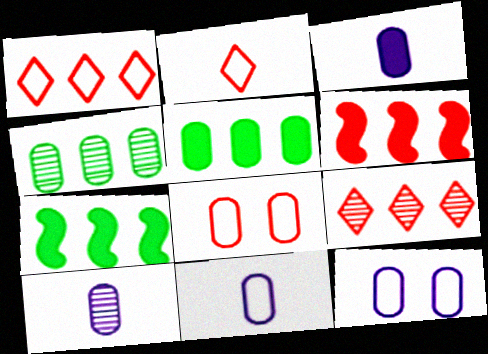[[3, 4, 8], 
[3, 10, 11], 
[5, 8, 10]]